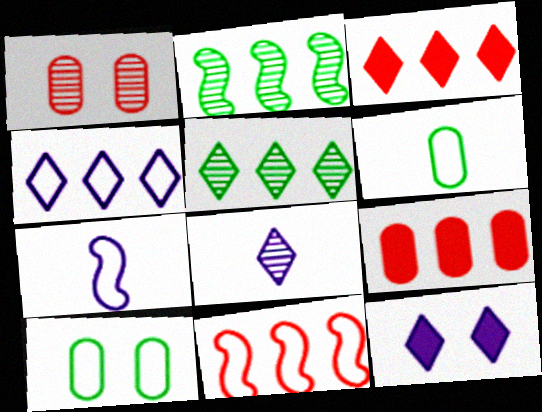[[1, 2, 8], 
[2, 4, 9], 
[3, 4, 5], 
[4, 8, 12]]